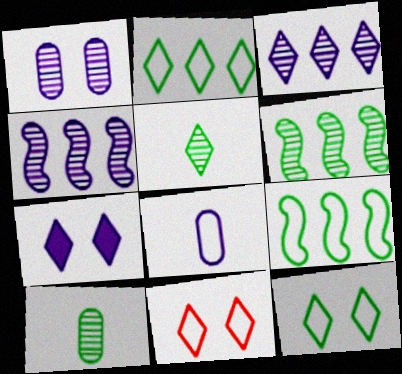[[4, 7, 8], 
[8, 9, 11]]